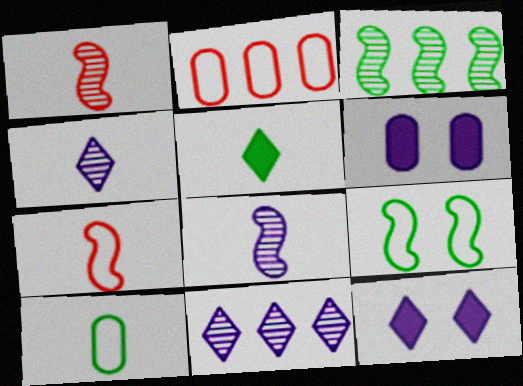[]